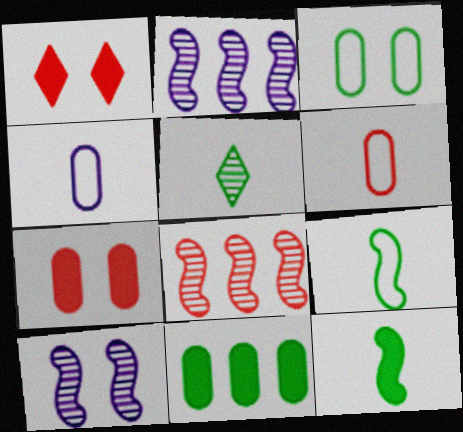[[1, 3, 10], 
[1, 6, 8]]